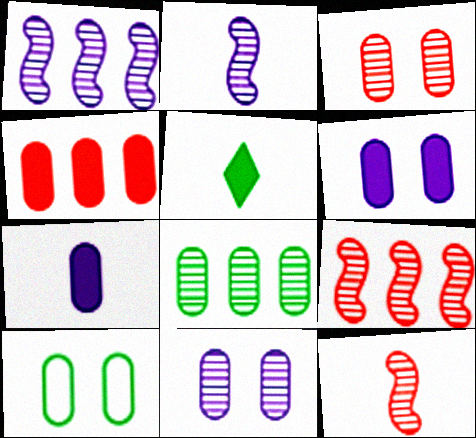[[3, 6, 10]]